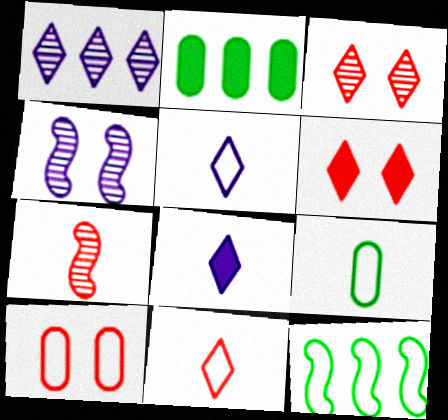[[2, 4, 11], 
[5, 10, 12], 
[7, 8, 9]]